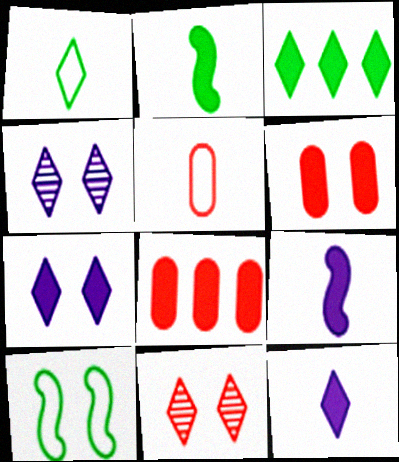[[2, 7, 8], 
[3, 6, 9], 
[4, 6, 10]]